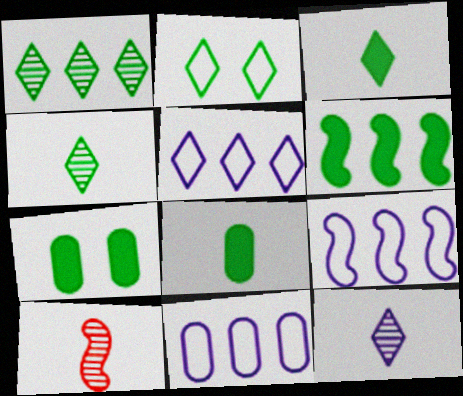[[1, 2, 3], 
[3, 6, 7], 
[5, 7, 10], 
[5, 9, 11]]